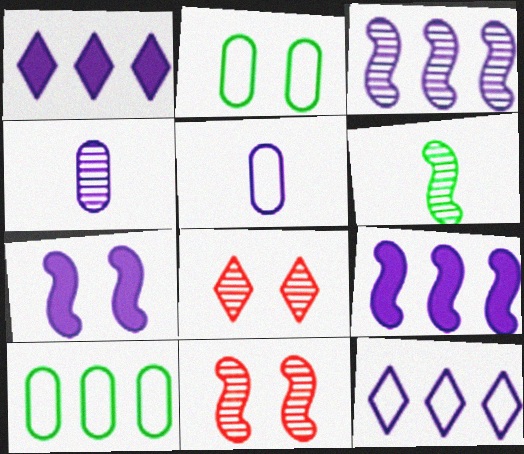[[2, 7, 8], 
[3, 6, 11], 
[4, 7, 12]]